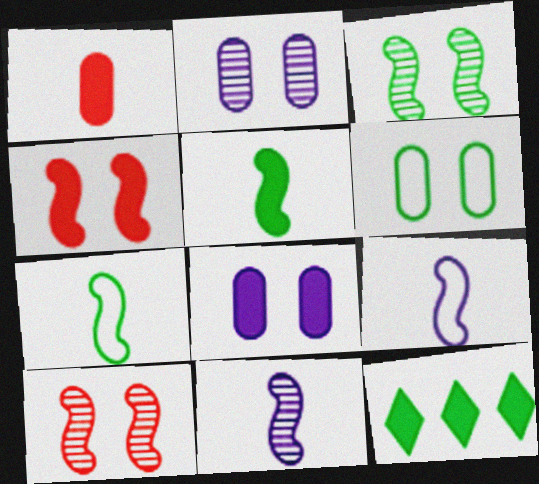[]